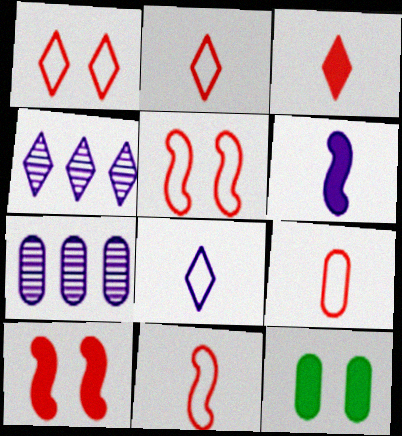[[2, 9, 11], 
[4, 11, 12], 
[7, 9, 12]]